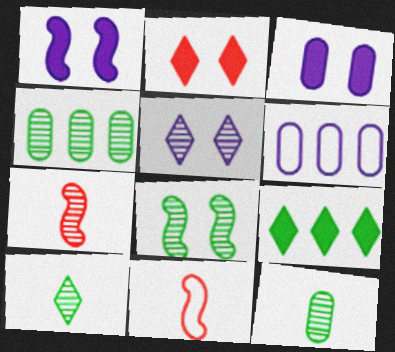[[4, 5, 7], 
[4, 8, 10]]